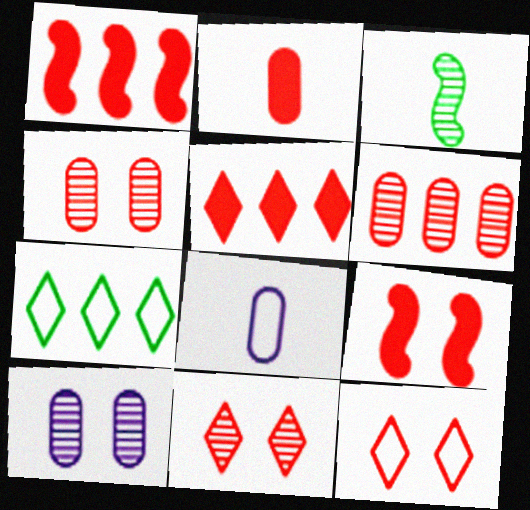[[2, 5, 9], 
[4, 9, 12]]